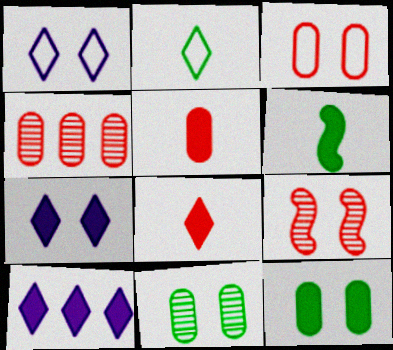[[1, 4, 6], 
[1, 9, 12], 
[3, 4, 5]]